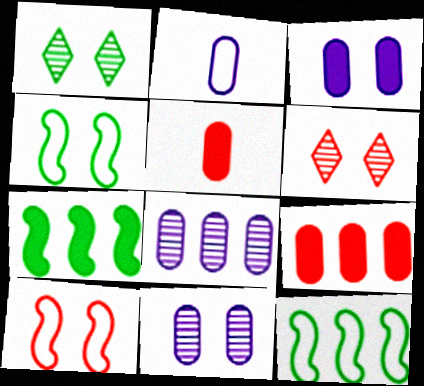[[1, 3, 10], 
[2, 3, 8], 
[2, 6, 7], 
[3, 4, 6]]